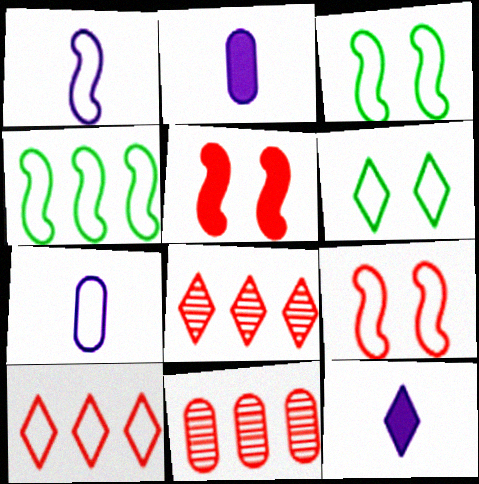[[1, 4, 9], 
[2, 3, 8], 
[3, 7, 10], 
[3, 11, 12], 
[6, 8, 12]]